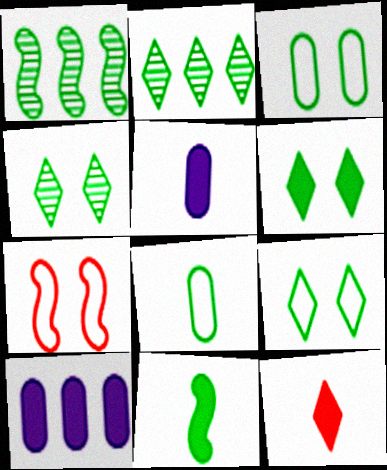[[1, 6, 8], 
[2, 3, 11], 
[2, 5, 7], 
[4, 6, 9], 
[5, 11, 12]]